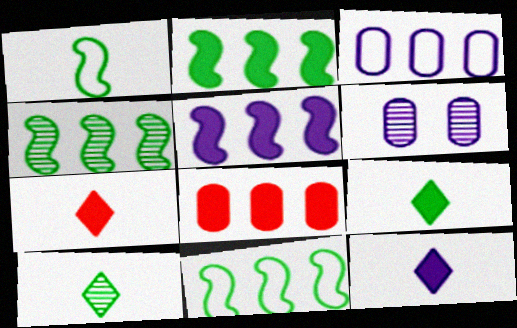[[2, 4, 11], 
[6, 7, 11], 
[7, 9, 12]]